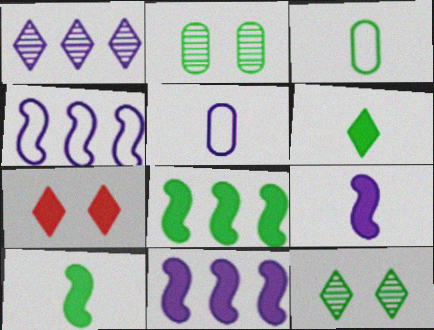[[3, 8, 12]]